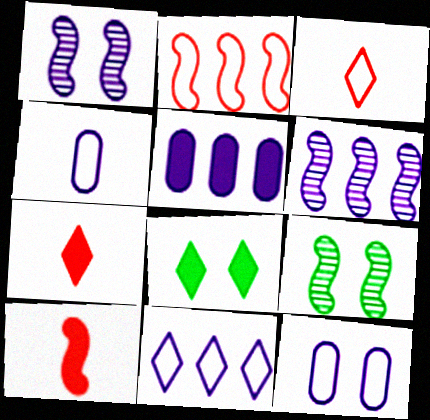[[3, 5, 9], 
[5, 6, 11], 
[5, 8, 10]]